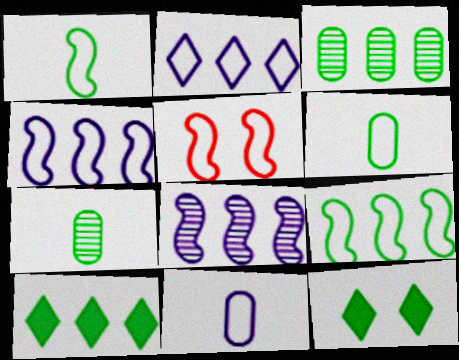[[1, 3, 12], 
[1, 4, 5], 
[2, 5, 6], 
[3, 9, 10], 
[7, 9, 12]]